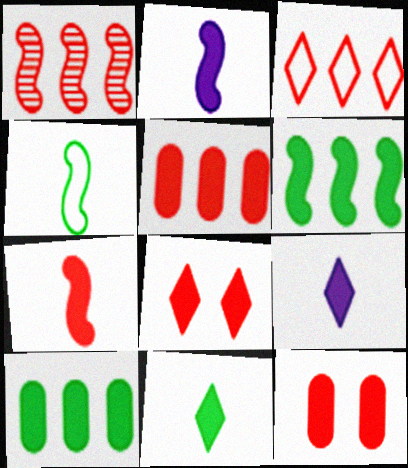[[1, 3, 5], 
[2, 8, 10], 
[5, 7, 8], 
[6, 9, 12]]